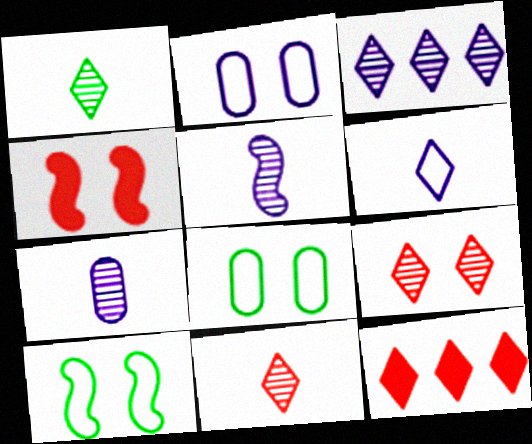[[1, 3, 9], 
[5, 8, 12], 
[7, 10, 12]]